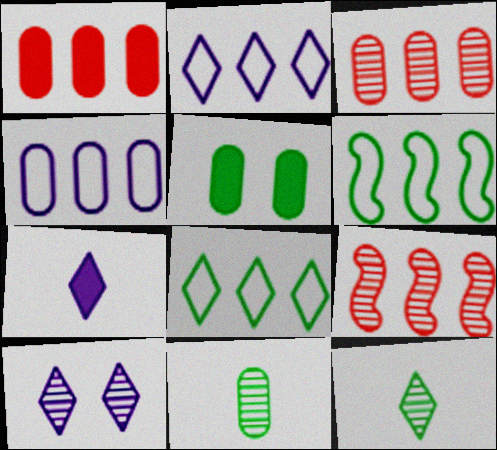[[2, 7, 10], 
[5, 6, 12], 
[9, 10, 11]]